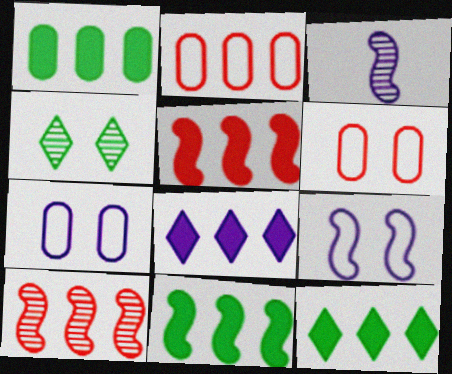[[1, 5, 8], 
[1, 11, 12], 
[3, 6, 12], 
[3, 7, 8]]